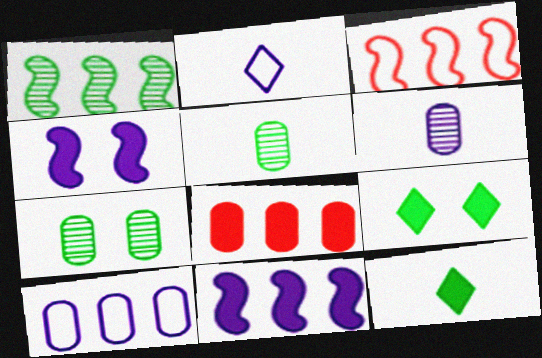[[1, 3, 11], 
[3, 6, 9], 
[4, 8, 12]]